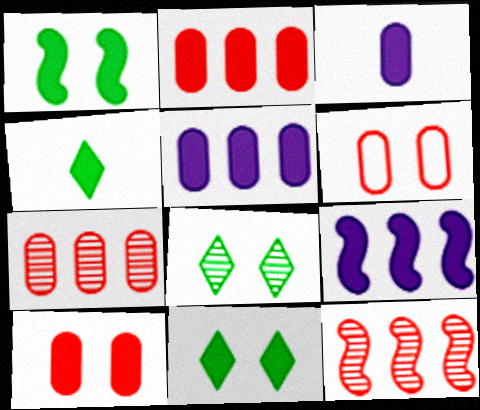[[4, 9, 10]]